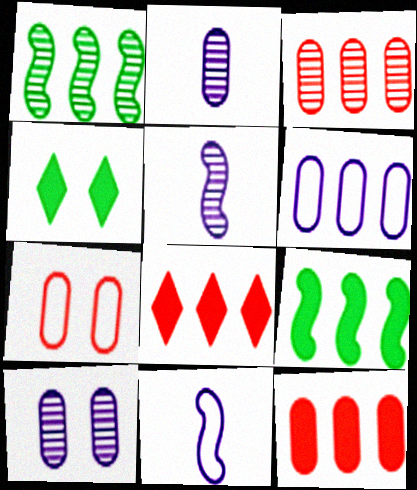[[1, 6, 8], 
[3, 4, 11]]